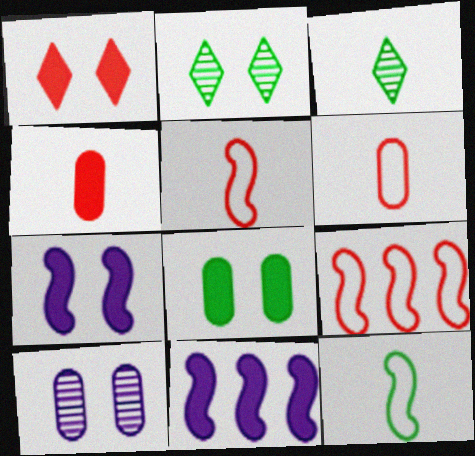[[1, 7, 8], 
[2, 6, 11]]